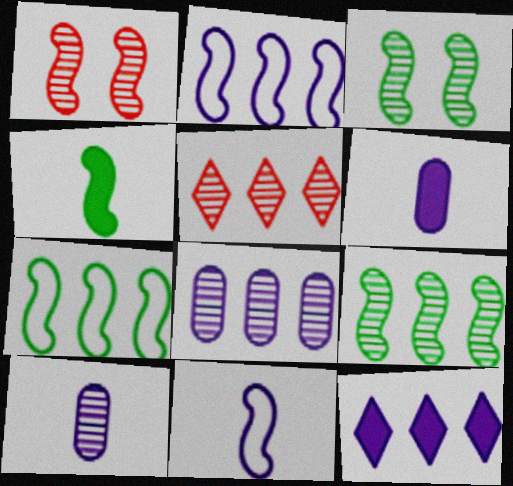[[1, 2, 4], 
[2, 8, 12], 
[3, 4, 7], 
[3, 5, 10], 
[5, 8, 9]]